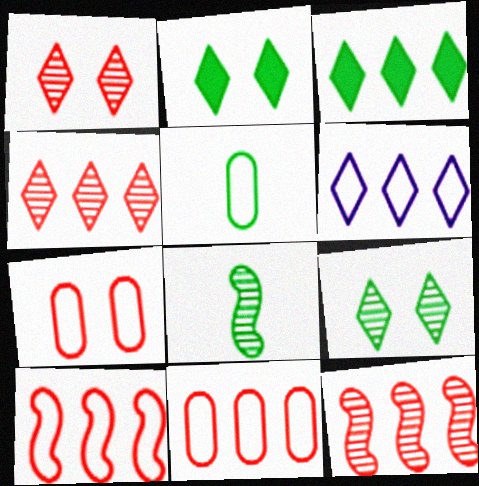[[3, 4, 6]]